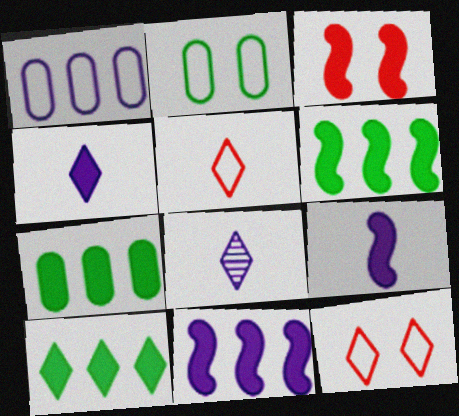[[3, 4, 7], 
[3, 6, 9], 
[6, 7, 10], 
[8, 10, 12]]